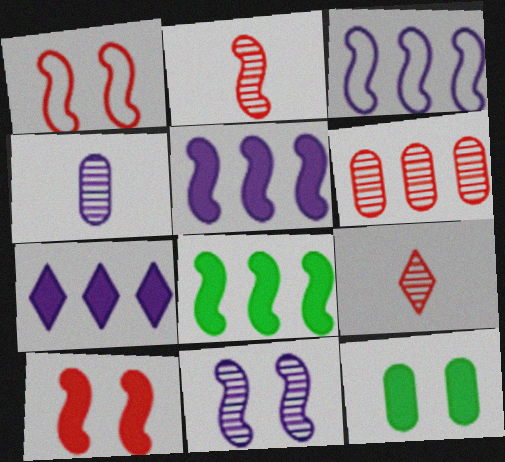[[3, 9, 12]]